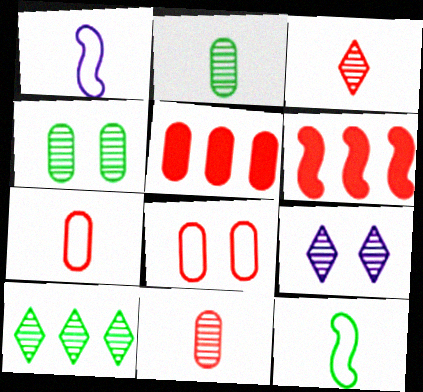[[3, 6, 8], 
[3, 9, 10], 
[5, 8, 11], 
[5, 9, 12]]